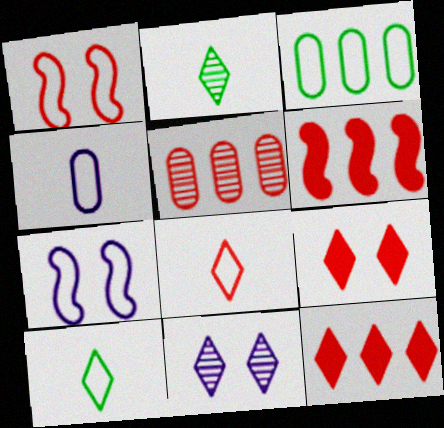[[3, 7, 8], 
[10, 11, 12]]